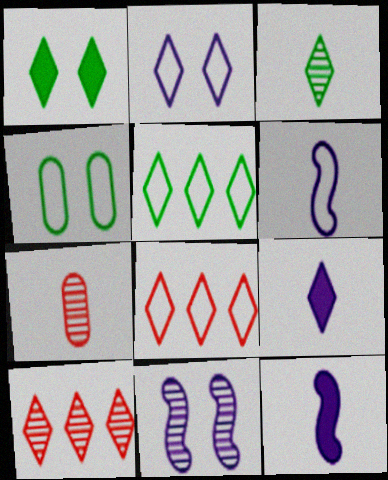[[1, 3, 5], 
[4, 6, 8], 
[4, 10, 12]]